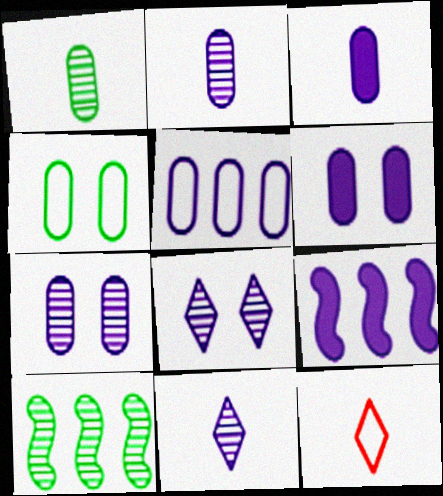[[2, 5, 6], 
[3, 5, 7], 
[6, 10, 12]]